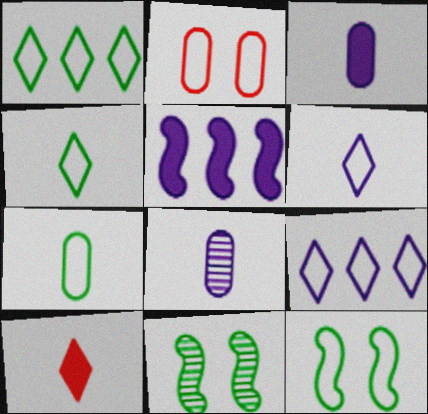[[1, 7, 12]]